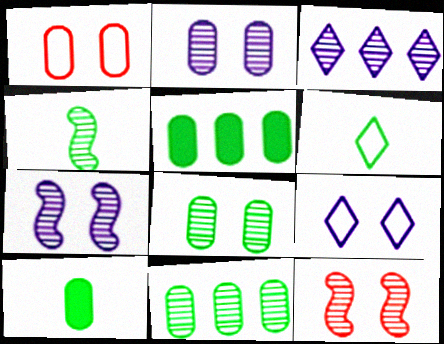[[4, 6, 10]]